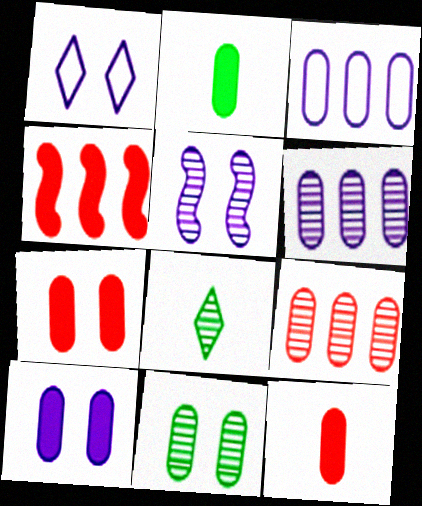[[1, 5, 10], 
[3, 11, 12], 
[5, 8, 9]]